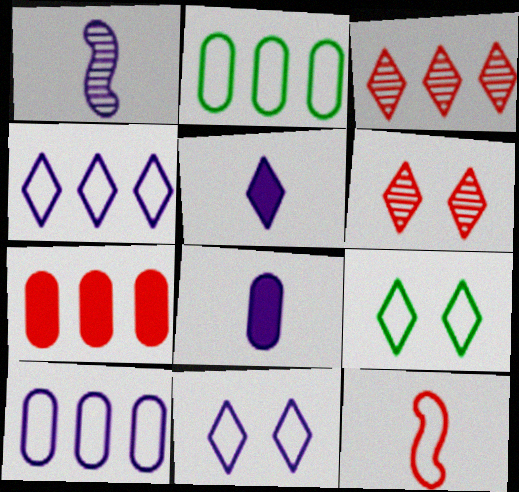[[1, 7, 9], 
[2, 11, 12], 
[3, 5, 9], 
[6, 7, 12], 
[9, 10, 12]]